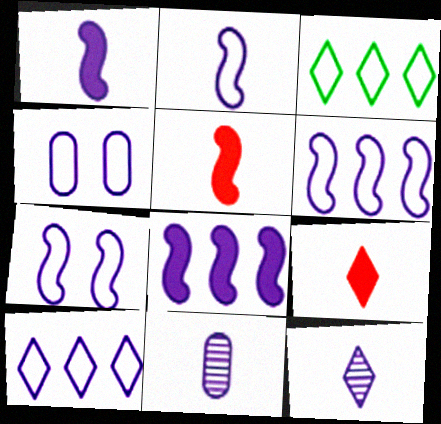[[2, 4, 10], 
[2, 6, 7], 
[4, 8, 12]]